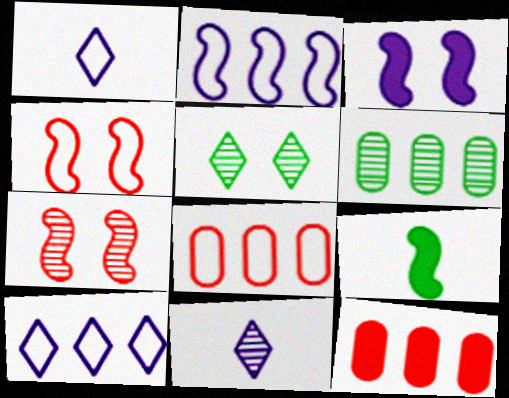[[2, 7, 9], 
[6, 7, 11]]